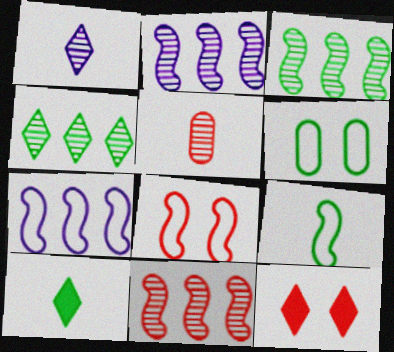[[2, 3, 11], 
[3, 6, 10], 
[7, 8, 9]]